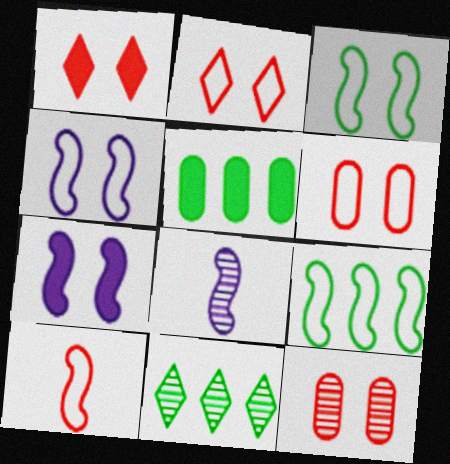[[2, 5, 8], 
[4, 9, 10], 
[5, 9, 11], 
[8, 11, 12]]